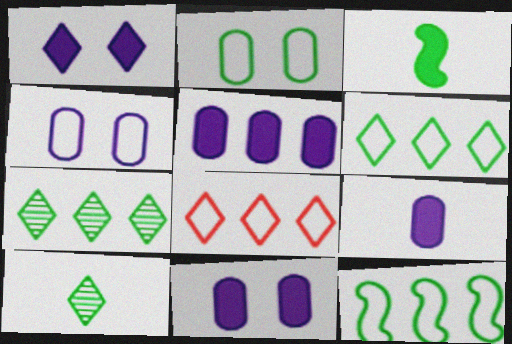[[1, 8, 10], 
[2, 3, 7], 
[5, 9, 11]]